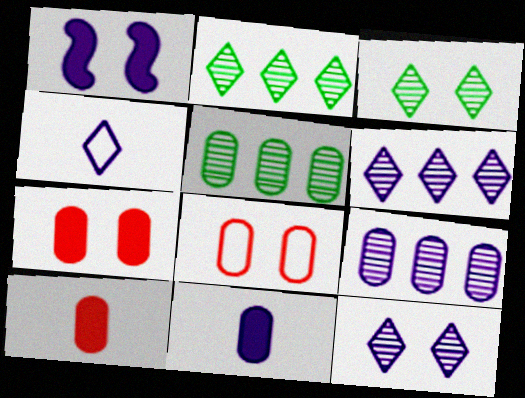[[1, 3, 8], 
[1, 4, 9], 
[5, 8, 11]]